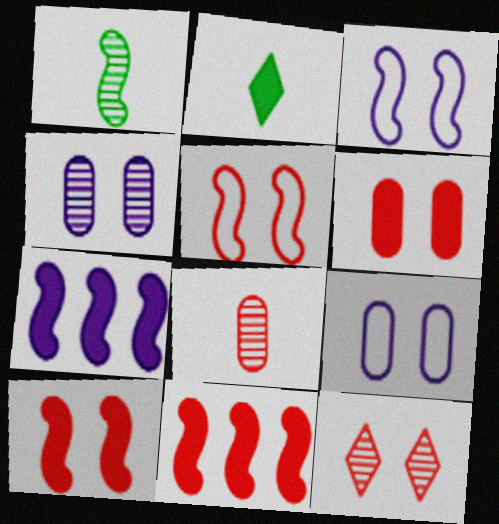[[1, 3, 11], 
[1, 5, 7], 
[2, 6, 7], 
[5, 6, 12]]